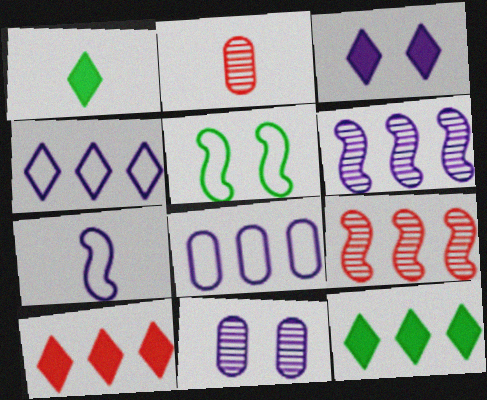[[1, 2, 7], 
[1, 3, 10], 
[8, 9, 12]]